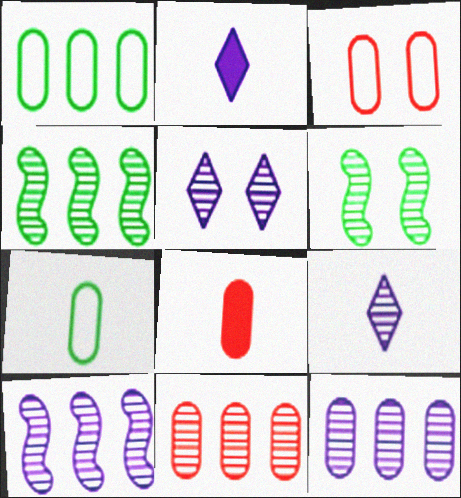[[2, 3, 4], 
[3, 8, 11], 
[6, 9, 11]]